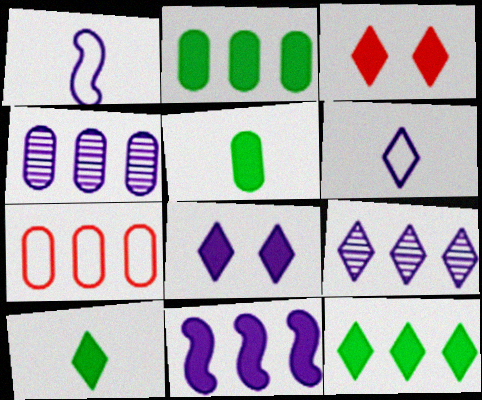[[1, 4, 8], 
[2, 4, 7], 
[3, 5, 11], 
[6, 8, 9]]